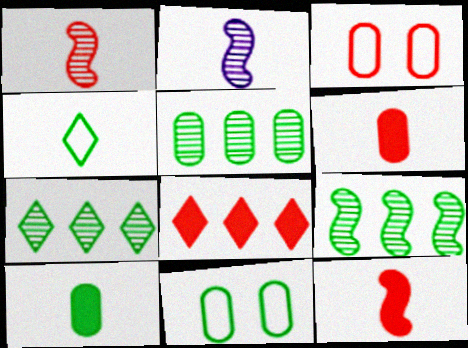[[1, 3, 8], 
[2, 4, 6], 
[2, 8, 11], 
[5, 7, 9], 
[5, 10, 11]]